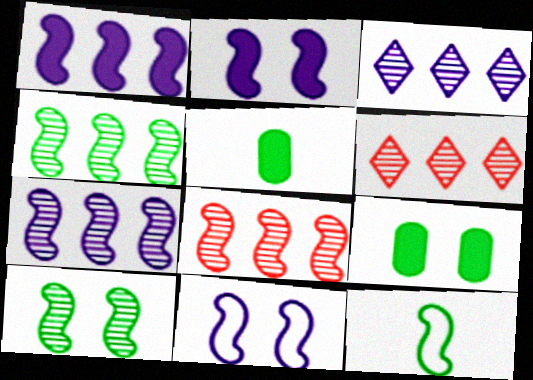[[2, 8, 12], 
[4, 7, 8], 
[5, 6, 11]]